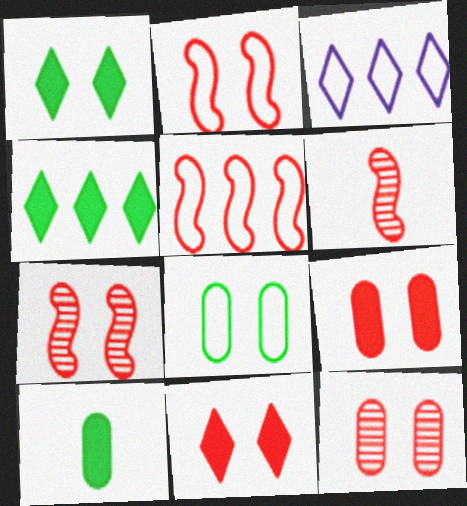[[2, 11, 12], 
[3, 7, 10]]